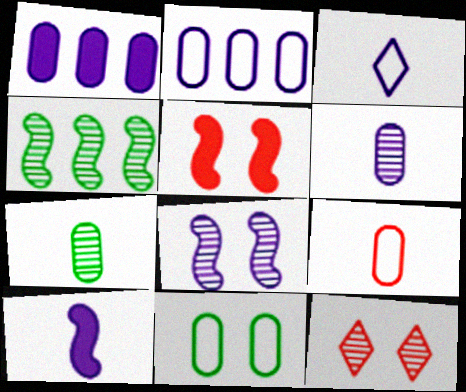[[1, 3, 8], 
[2, 9, 11], 
[3, 6, 10], 
[4, 6, 12]]